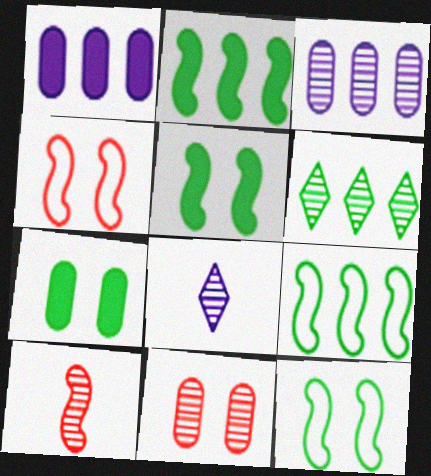[]